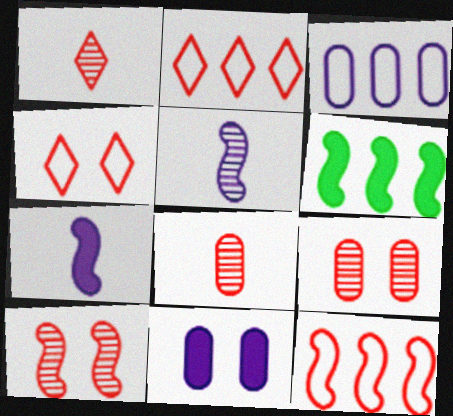[]